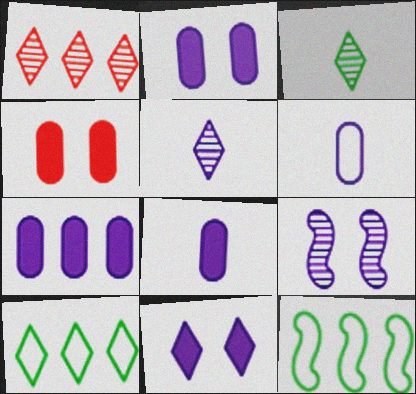[[1, 7, 12], 
[2, 7, 8], 
[4, 5, 12]]